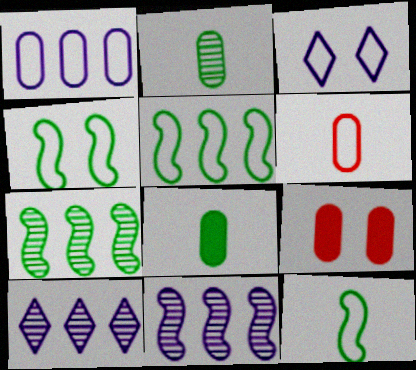[[1, 2, 9], 
[3, 5, 6], 
[4, 5, 12], 
[9, 10, 12]]